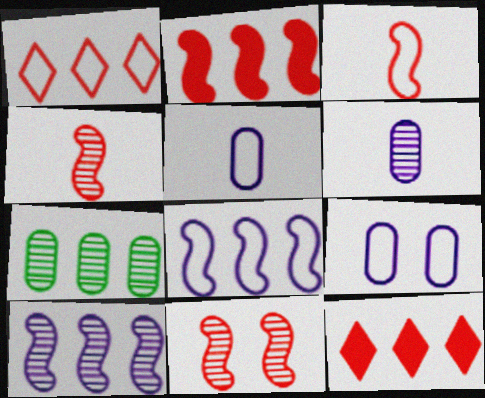[[2, 3, 11], 
[7, 8, 12]]